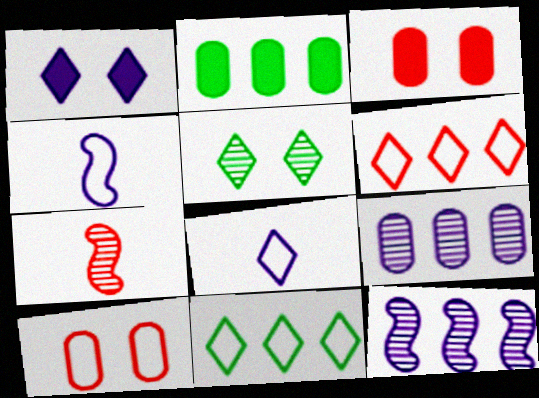[[1, 4, 9], 
[2, 6, 12], 
[3, 6, 7], 
[4, 10, 11], 
[5, 7, 9]]